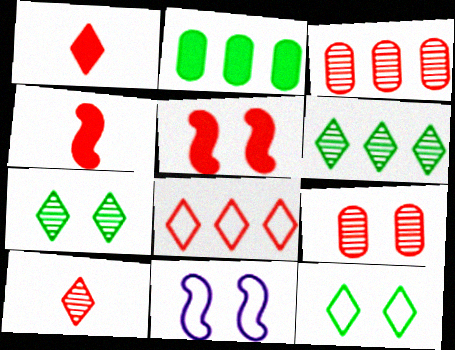[[2, 10, 11], 
[4, 8, 9]]